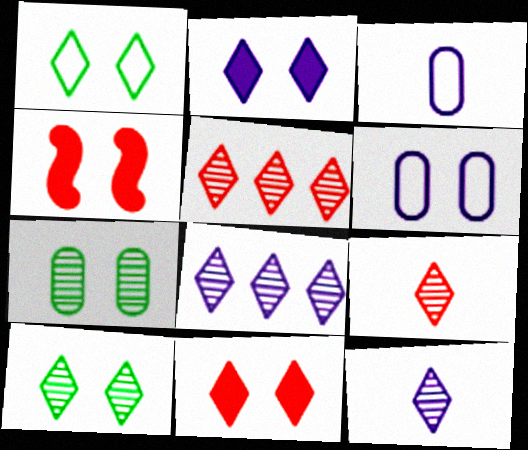[[4, 6, 10], 
[5, 10, 12], 
[8, 9, 10]]